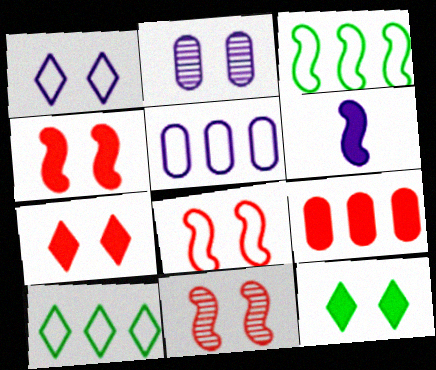[[2, 8, 12], 
[3, 6, 11], 
[4, 8, 11], 
[6, 9, 12]]